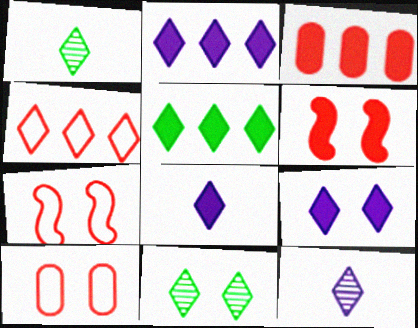[[1, 4, 9], 
[2, 8, 9], 
[4, 8, 11]]